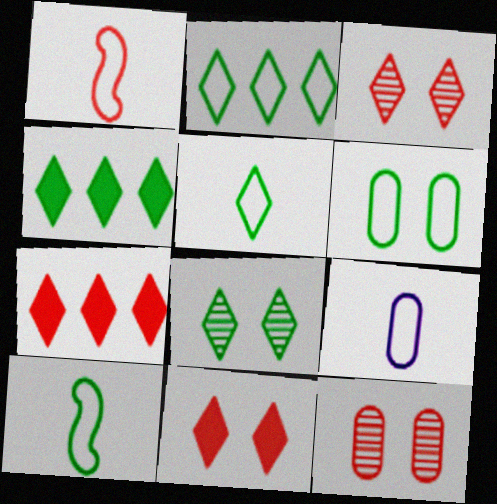[[1, 5, 9], 
[1, 7, 12], 
[2, 6, 10], 
[4, 5, 8]]